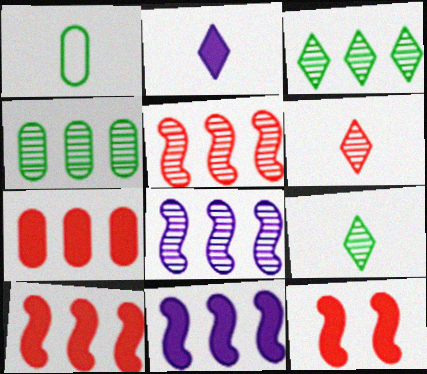[]